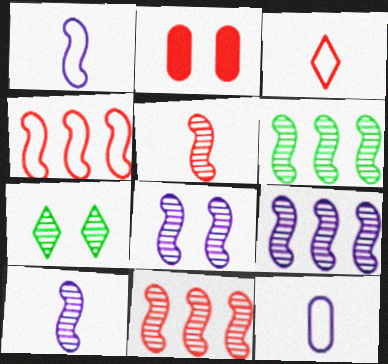[[2, 3, 11], 
[5, 6, 8], 
[6, 9, 11], 
[8, 9, 10]]